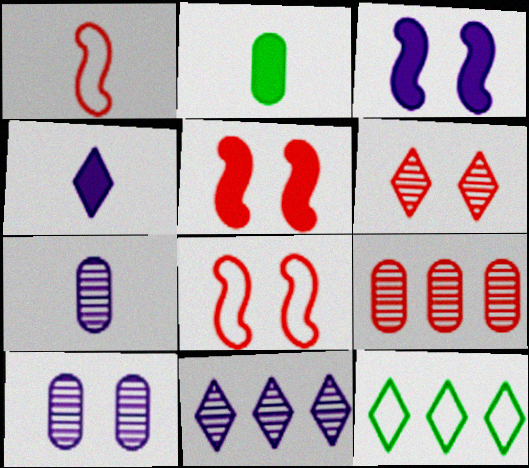[[2, 8, 11], 
[4, 6, 12], 
[5, 7, 12]]